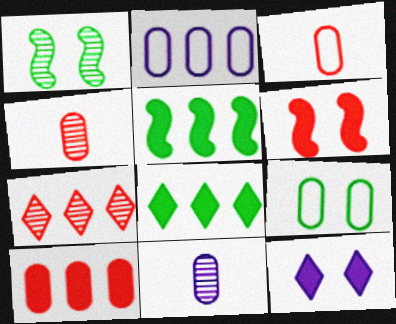[[1, 7, 11], 
[2, 3, 9], 
[2, 5, 7], 
[3, 6, 7], 
[9, 10, 11]]